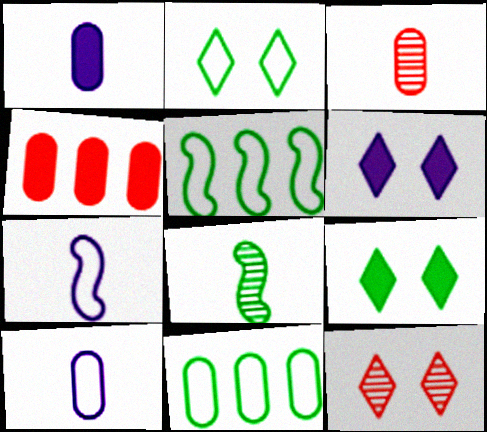[[1, 5, 12], 
[2, 6, 12], 
[3, 5, 6], 
[8, 9, 11]]